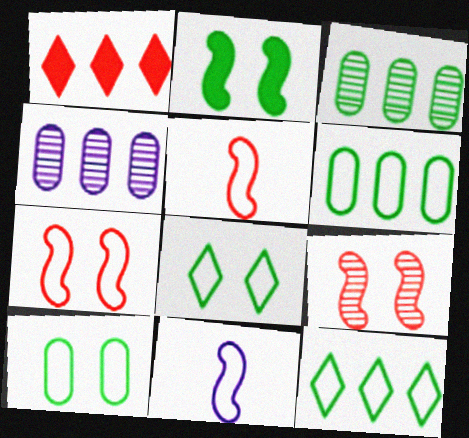[]